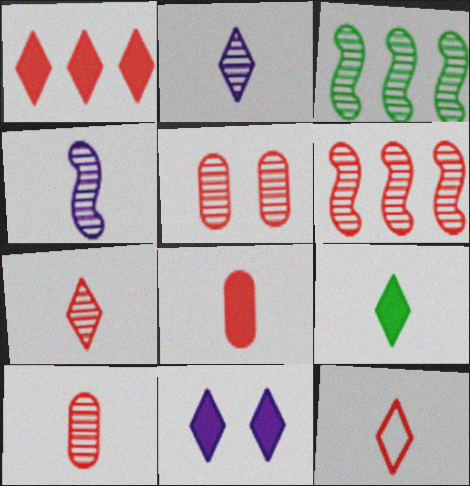[[1, 9, 11], 
[2, 3, 5], 
[2, 9, 12], 
[5, 6, 7]]